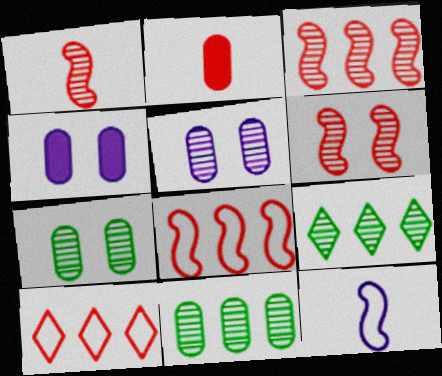[[1, 3, 6], 
[1, 5, 9], 
[2, 6, 10]]